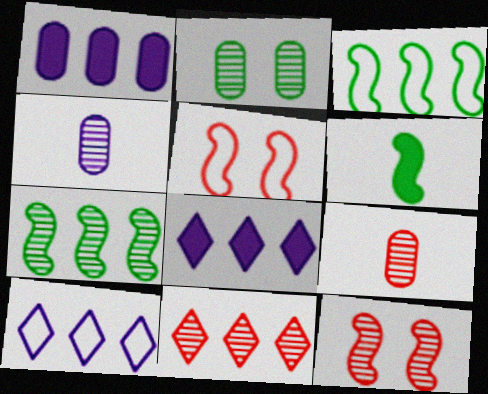[[1, 3, 11], 
[9, 11, 12]]